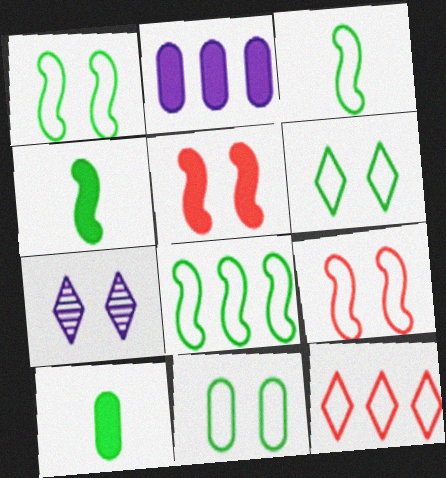[[1, 3, 8], 
[1, 6, 11], 
[5, 7, 11]]